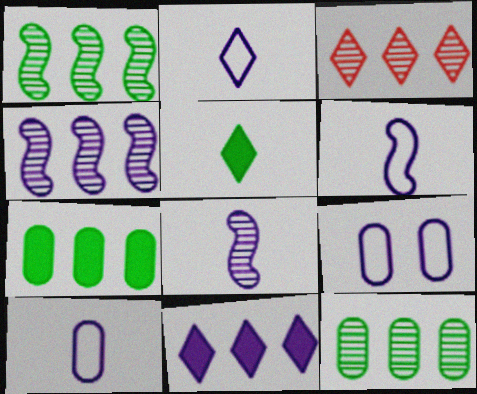[[2, 6, 10], 
[3, 4, 12], 
[8, 9, 11]]